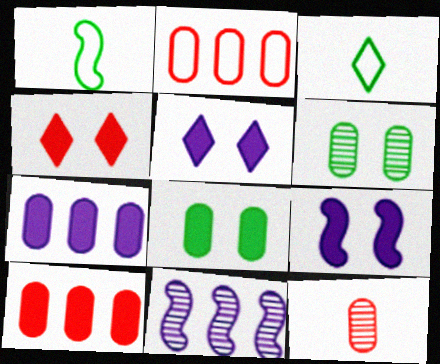[[4, 8, 9]]